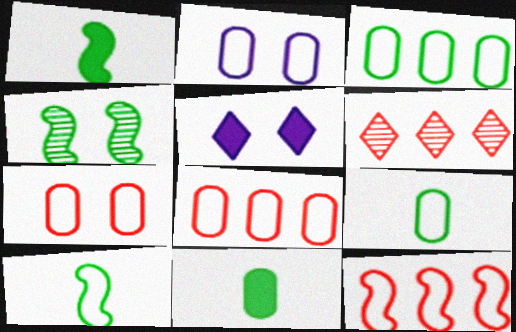[[1, 2, 6], 
[2, 8, 9], 
[4, 5, 7]]